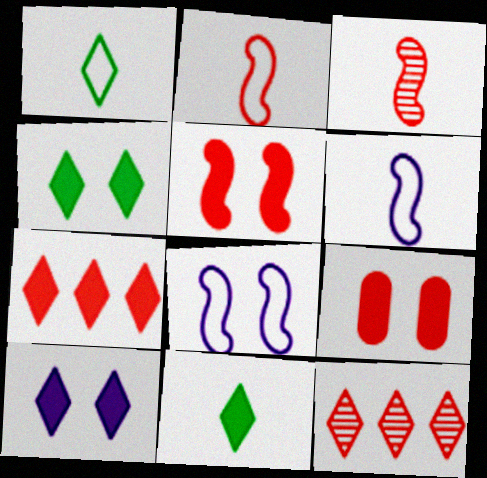[[1, 10, 12], 
[2, 9, 12], 
[7, 10, 11]]